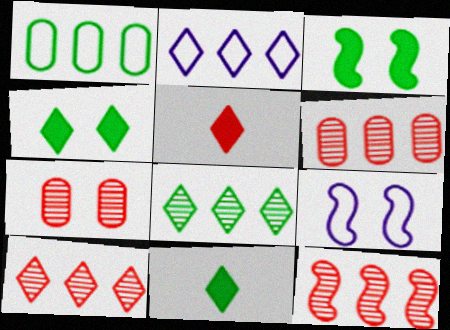[[4, 7, 9], 
[6, 9, 11], 
[6, 10, 12]]